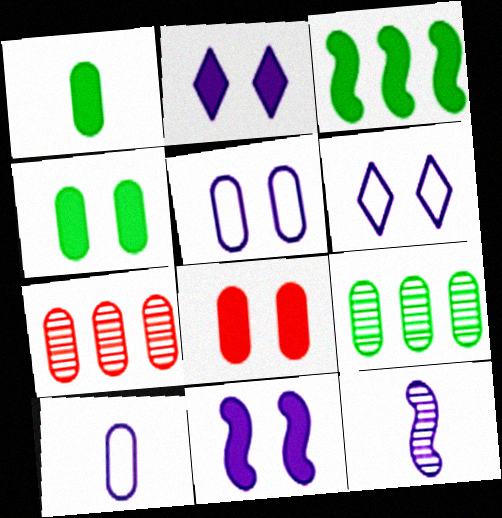[[1, 5, 7], 
[4, 7, 10], 
[8, 9, 10]]